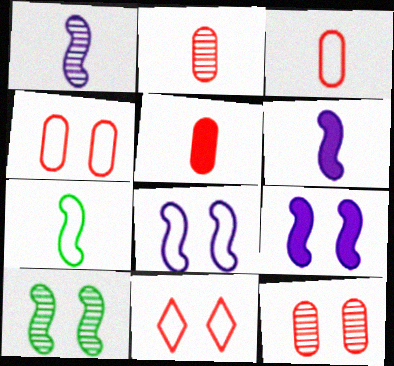[[2, 3, 5]]